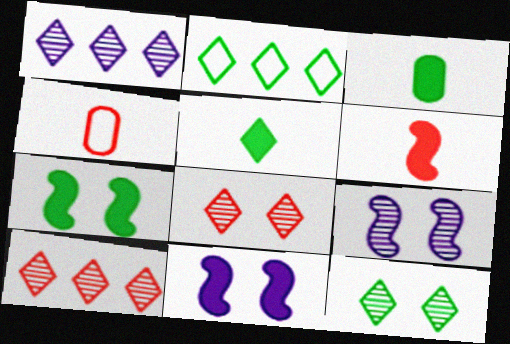[[1, 4, 7], 
[2, 5, 12]]